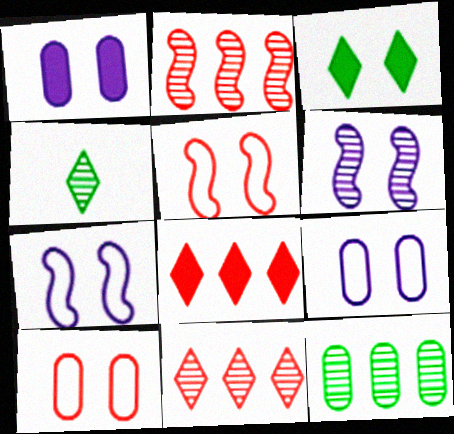[[3, 6, 10]]